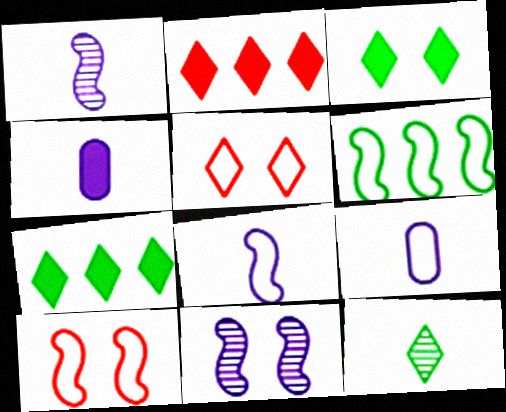[[5, 6, 9], 
[6, 8, 10]]